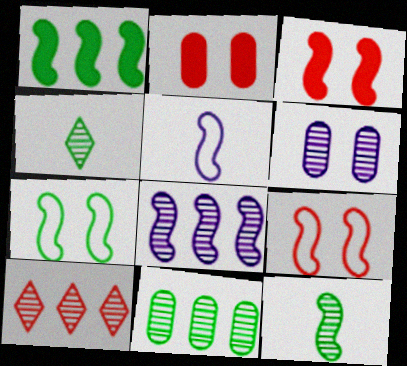[[1, 7, 12], 
[6, 10, 12], 
[8, 10, 11]]